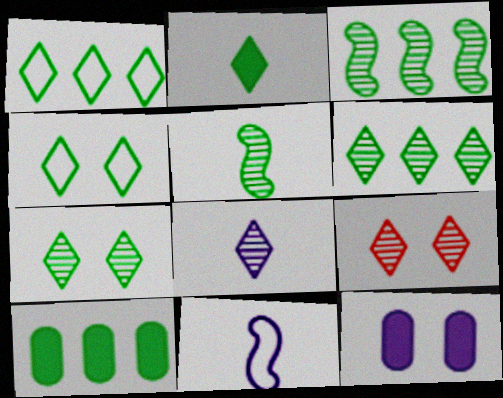[[1, 2, 7], 
[1, 3, 10], 
[2, 4, 6], 
[4, 5, 10], 
[6, 8, 9], 
[9, 10, 11]]